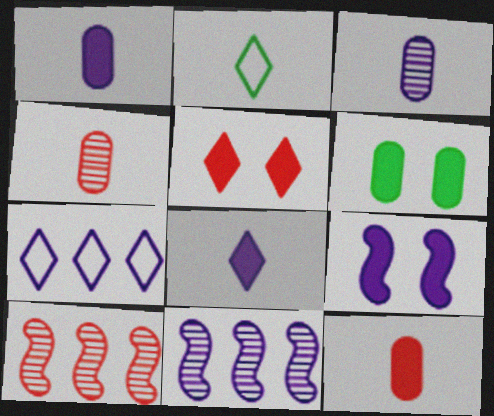[[3, 7, 9], 
[5, 6, 9]]